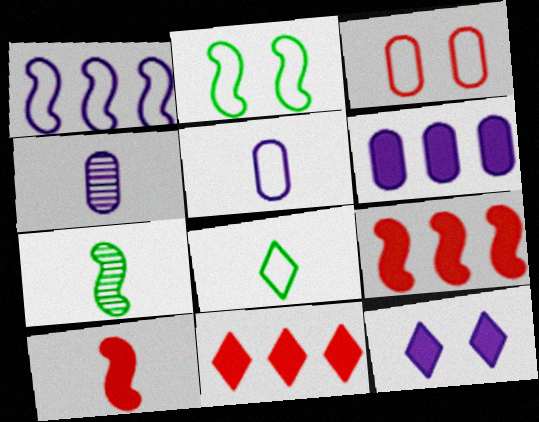[[1, 3, 8], 
[1, 4, 12], 
[2, 4, 11], 
[4, 8, 10]]